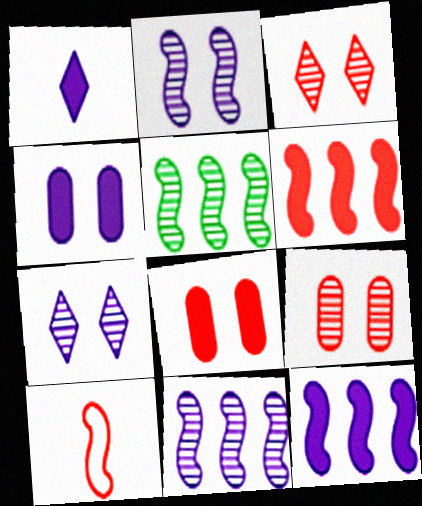[[1, 4, 12]]